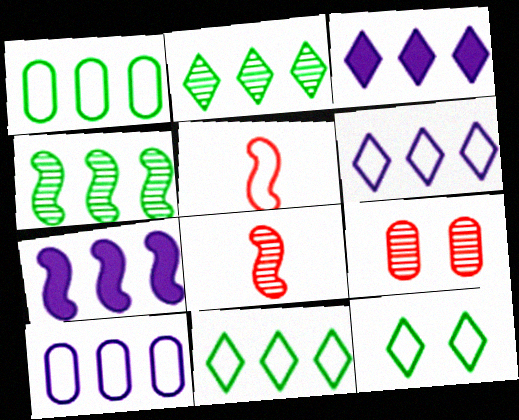[[5, 10, 12]]